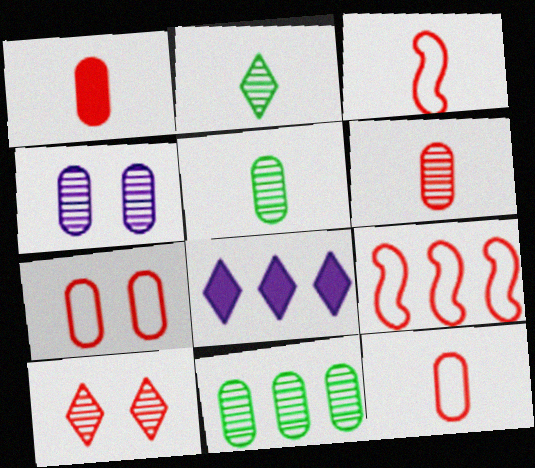[[1, 6, 12], 
[1, 9, 10], 
[4, 6, 11], 
[8, 9, 11]]